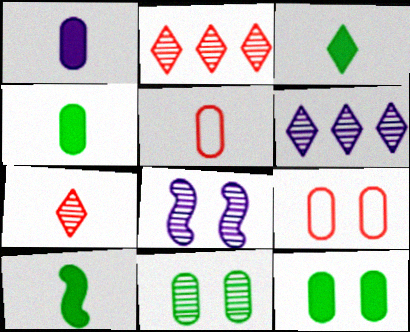[[3, 4, 10], 
[6, 9, 10]]